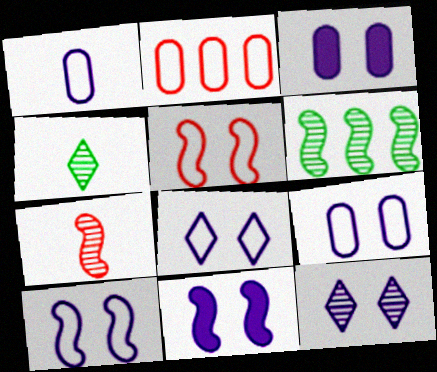[[2, 4, 11], 
[3, 10, 12], 
[8, 9, 10], 
[9, 11, 12]]